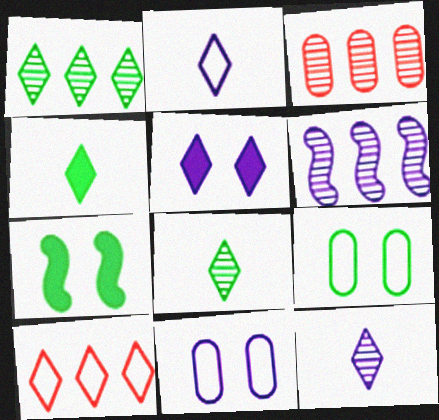[[1, 3, 6], 
[2, 3, 7], 
[5, 8, 10]]